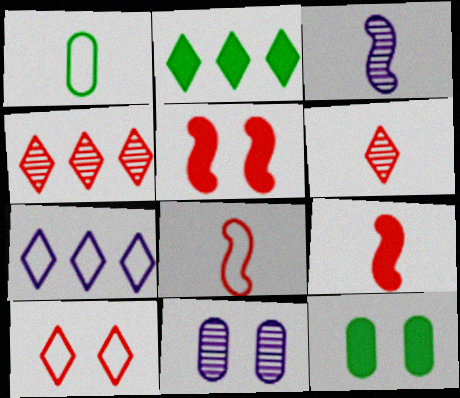[[2, 4, 7], 
[2, 8, 11]]